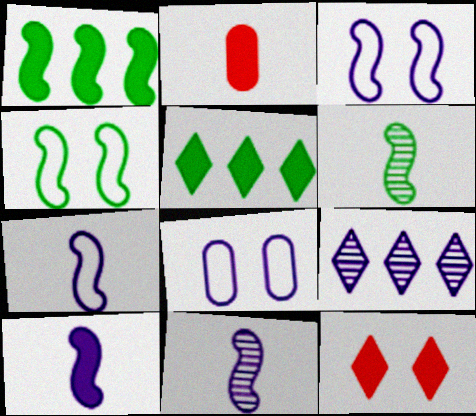[[1, 4, 6], 
[2, 4, 9], 
[7, 10, 11], 
[8, 9, 10]]